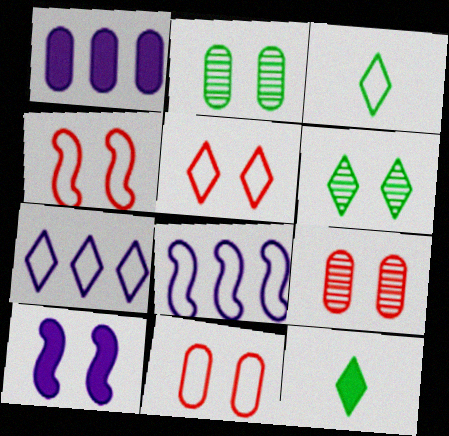[[2, 5, 10], 
[3, 5, 7], 
[3, 8, 11], 
[4, 5, 11], 
[6, 10, 11], 
[8, 9, 12]]